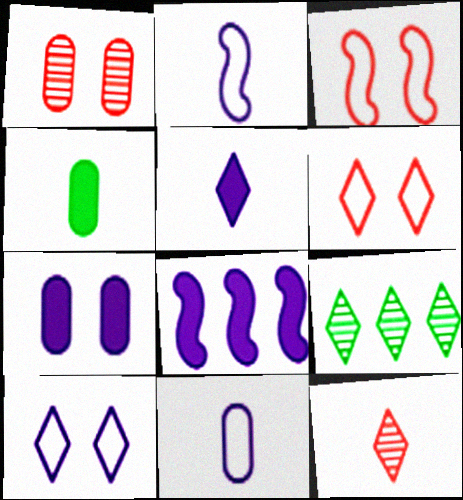[[2, 4, 12], 
[5, 6, 9], 
[5, 7, 8]]